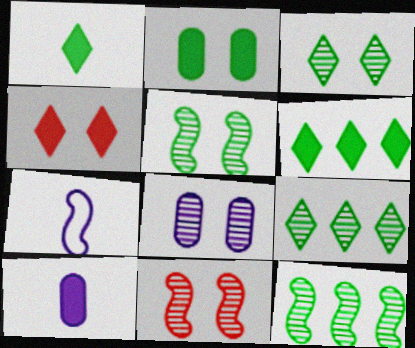[[3, 8, 11]]